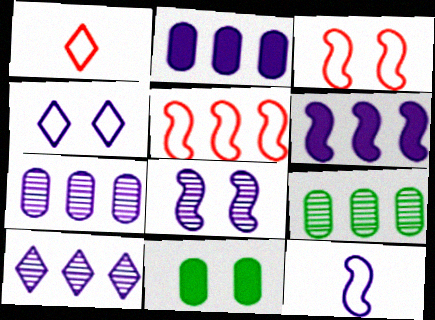[[6, 8, 12]]